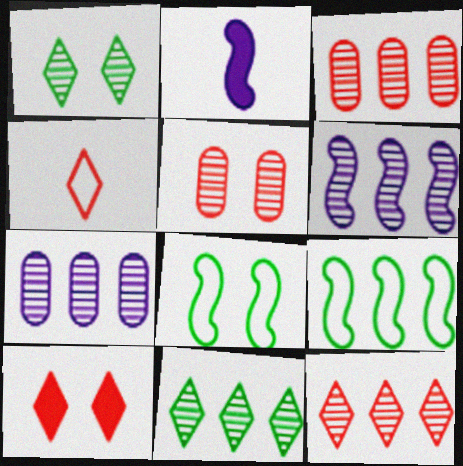[[3, 6, 11], 
[4, 10, 12]]